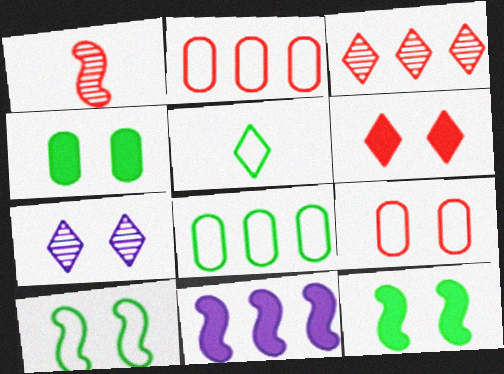[[1, 2, 6], 
[1, 10, 11], 
[3, 8, 11], 
[5, 8, 10], 
[7, 9, 12]]